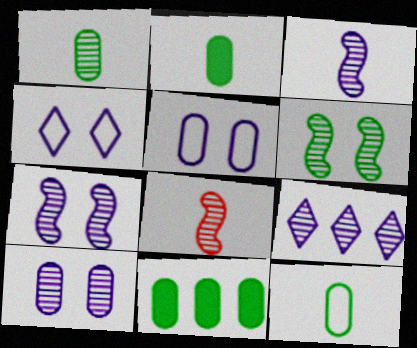[[1, 2, 12], 
[3, 9, 10], 
[4, 8, 11]]